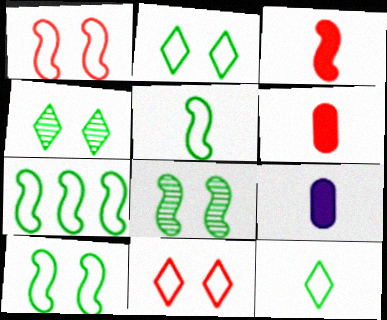[[5, 7, 10]]